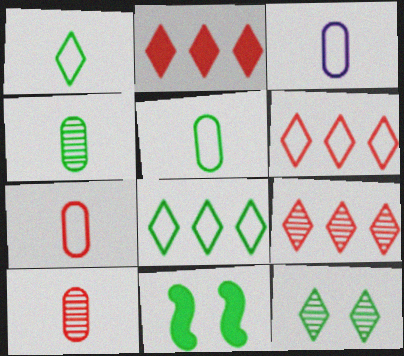[[2, 6, 9], 
[3, 5, 7], 
[3, 9, 11], 
[4, 8, 11]]